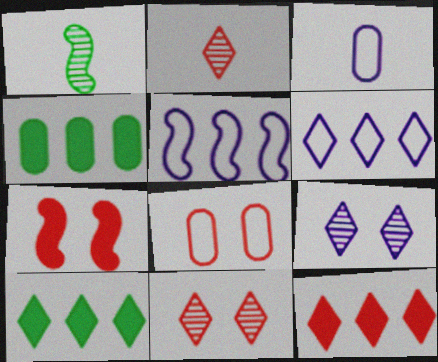[[1, 5, 7], 
[7, 8, 11]]